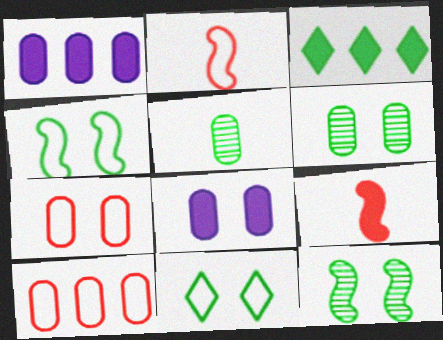[[1, 5, 7], 
[3, 4, 5], 
[3, 8, 9], 
[5, 8, 10], 
[6, 7, 8]]